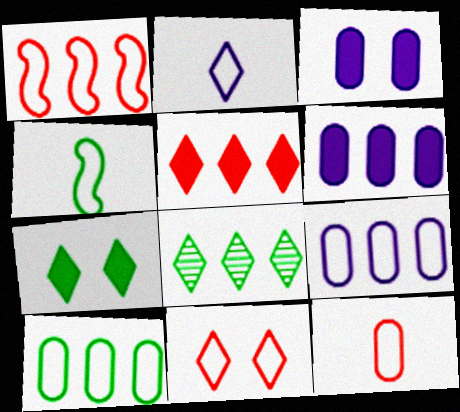[[1, 6, 8], 
[1, 11, 12], 
[2, 4, 12], 
[4, 9, 11]]